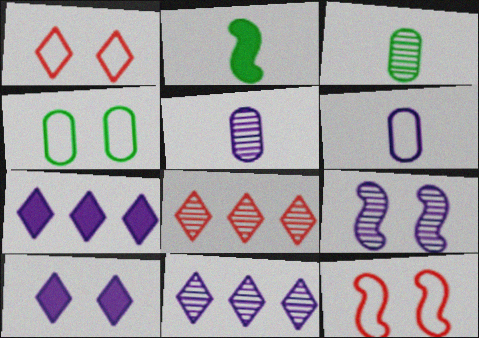[[3, 7, 12], 
[3, 8, 9], 
[5, 9, 11], 
[6, 7, 9]]